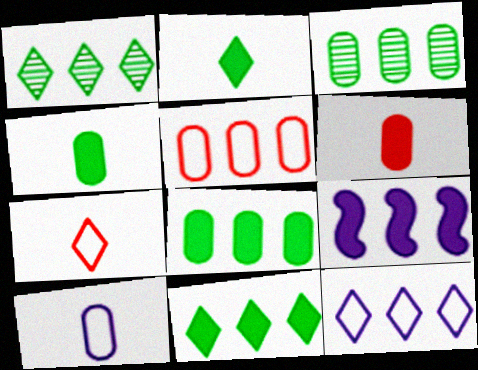[[1, 5, 9]]